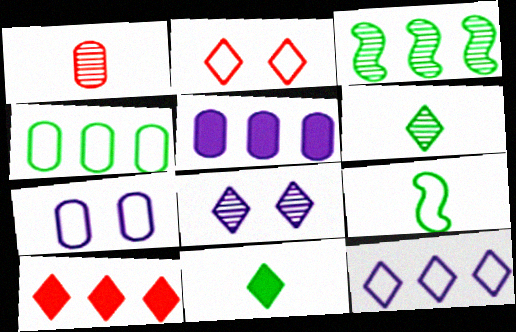[[1, 3, 8]]